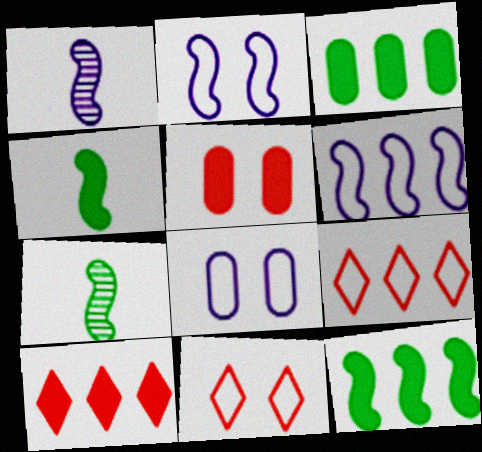[[1, 3, 11], 
[7, 8, 10]]